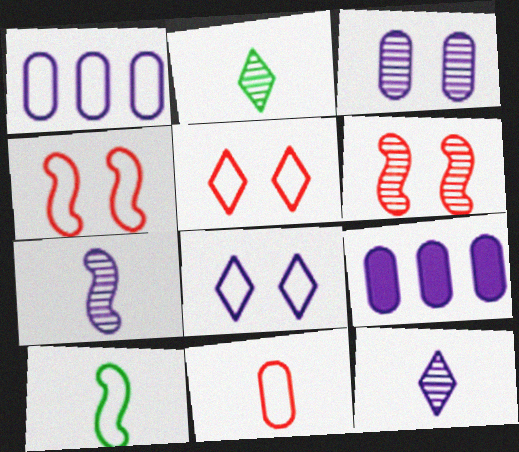[[1, 5, 10], 
[2, 4, 9], 
[7, 8, 9]]